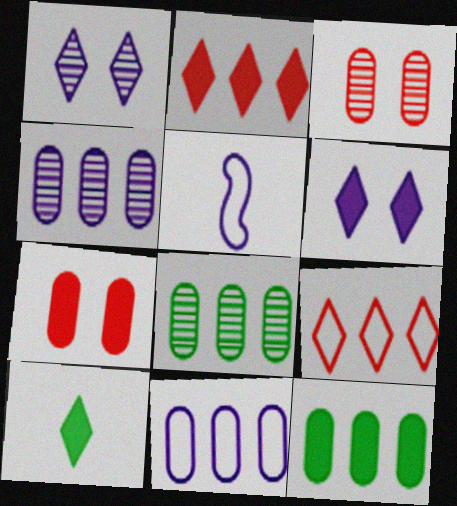[[1, 9, 10], 
[2, 6, 10], 
[4, 5, 6]]